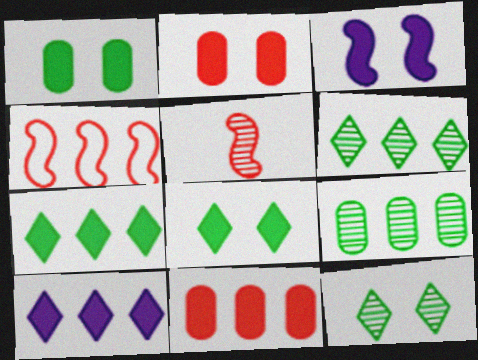[[2, 3, 8], 
[4, 9, 10]]